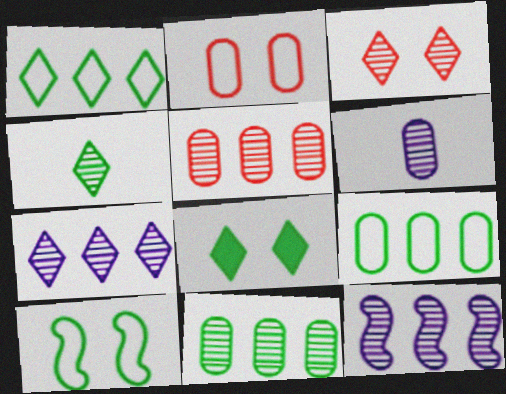[[1, 4, 8], 
[3, 4, 7]]